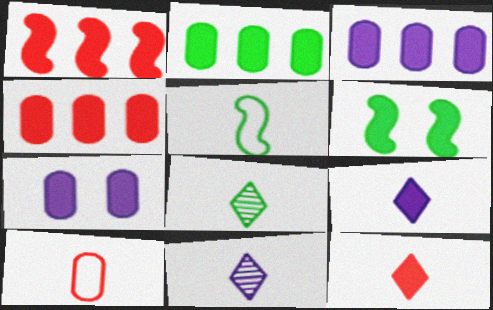[[2, 3, 4], 
[3, 6, 12], 
[4, 6, 9]]